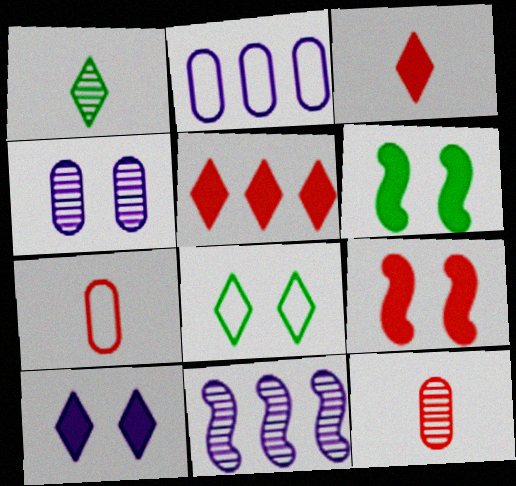[[1, 2, 9], 
[4, 8, 9]]